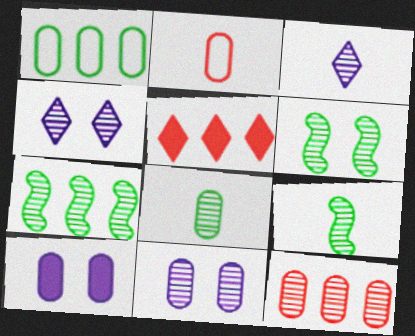[[3, 6, 12], 
[4, 9, 12], 
[6, 7, 9], 
[8, 11, 12]]